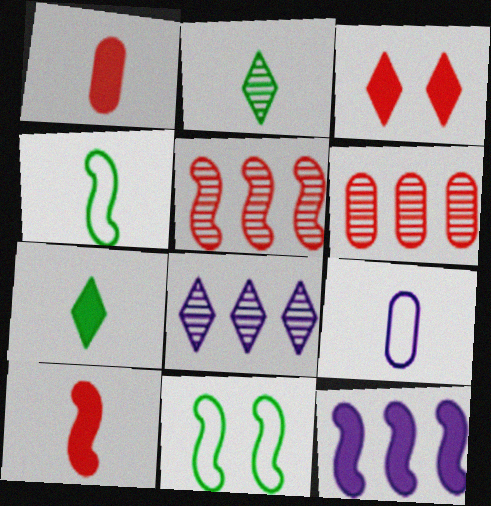[[1, 8, 11], 
[2, 9, 10]]